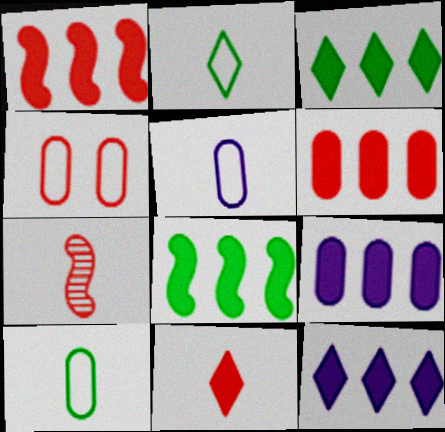[[1, 3, 9], 
[6, 8, 12]]